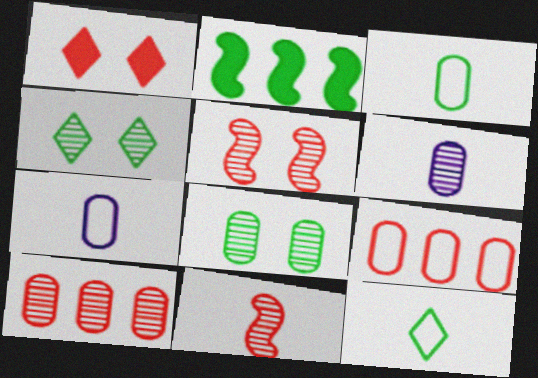[[1, 9, 11], 
[2, 3, 4], 
[2, 8, 12], 
[6, 8, 10]]